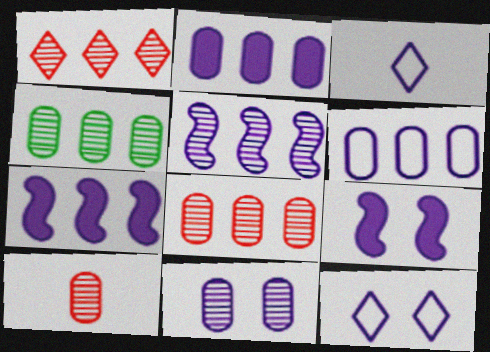[[1, 4, 5], 
[3, 7, 11], 
[4, 10, 11], 
[9, 11, 12]]